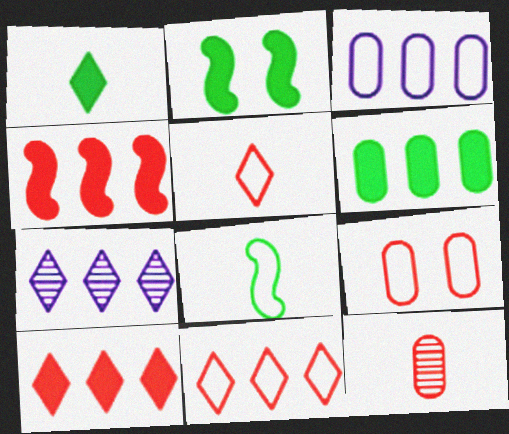[[1, 2, 6]]